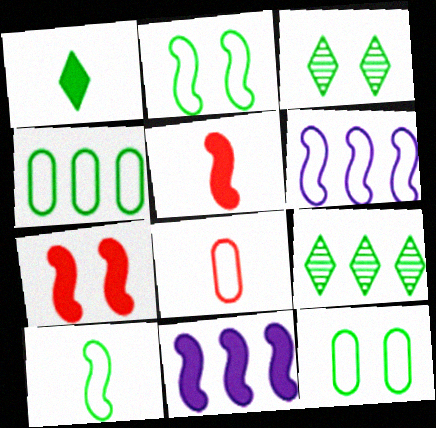[[3, 8, 11]]